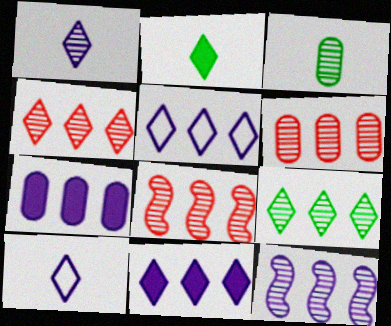[[4, 6, 8], 
[5, 7, 12], 
[6, 9, 12]]